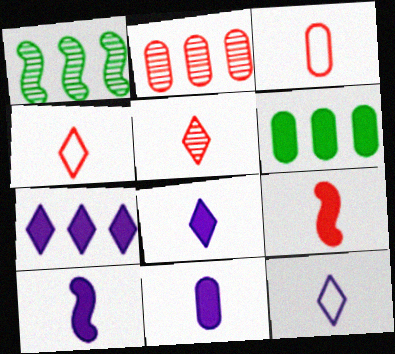[[3, 5, 9], 
[8, 10, 11]]